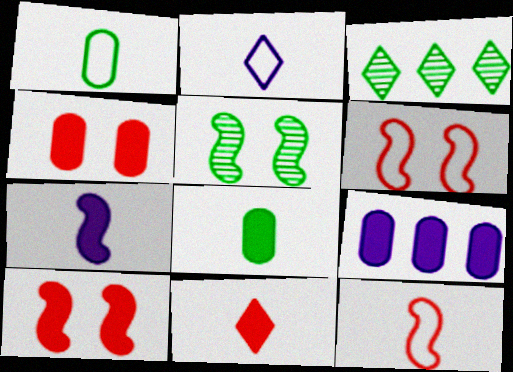[[1, 2, 12], 
[4, 8, 9], 
[7, 8, 11]]